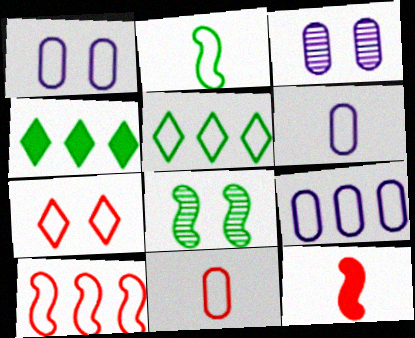[[1, 6, 9], 
[2, 7, 9], 
[3, 5, 12], 
[5, 9, 10], 
[7, 10, 11]]